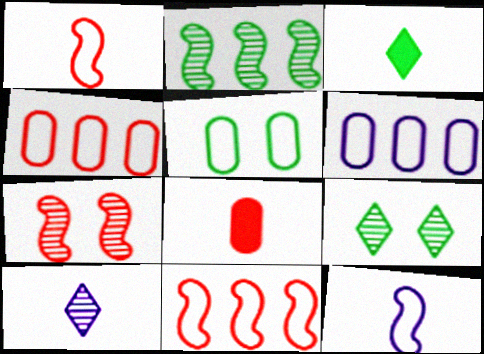[[2, 3, 5], 
[3, 6, 7]]